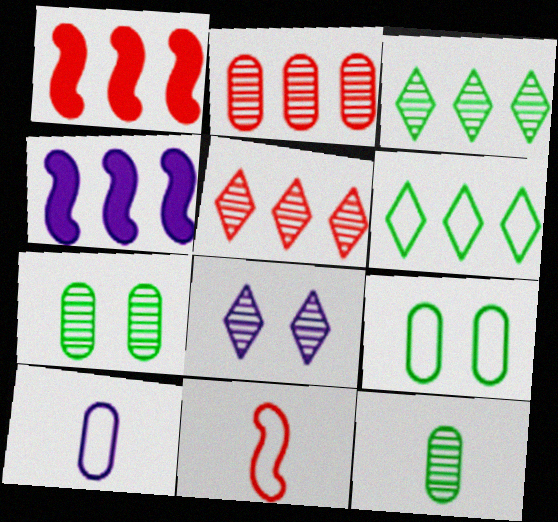[[2, 4, 6], 
[4, 8, 10]]